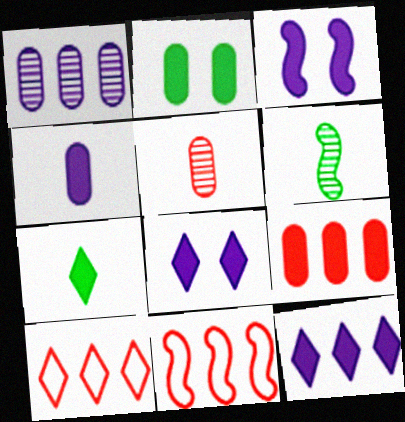[[2, 4, 9], 
[3, 4, 12], 
[3, 6, 11], 
[3, 7, 9]]